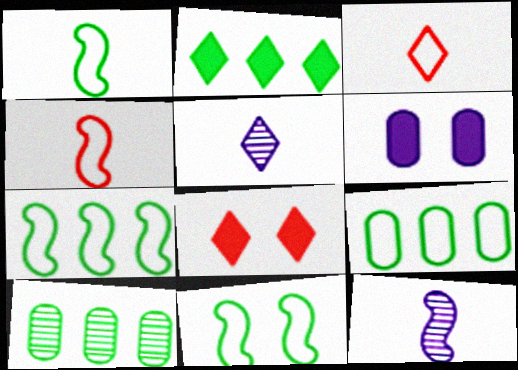[[1, 7, 11], 
[2, 7, 10], 
[8, 9, 12]]